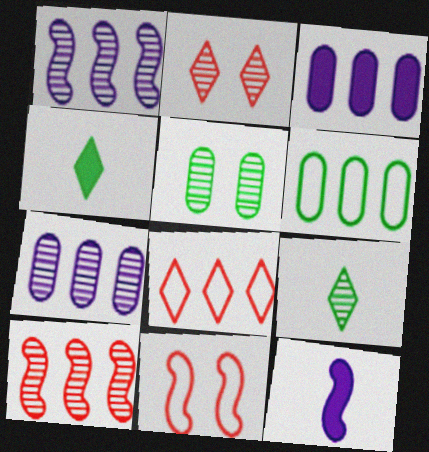[[2, 6, 12], 
[3, 9, 11], 
[4, 7, 11], 
[5, 8, 12]]